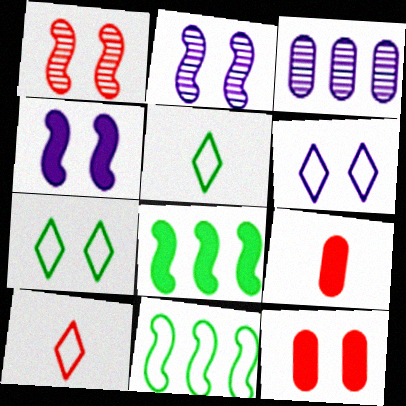[[2, 7, 12]]